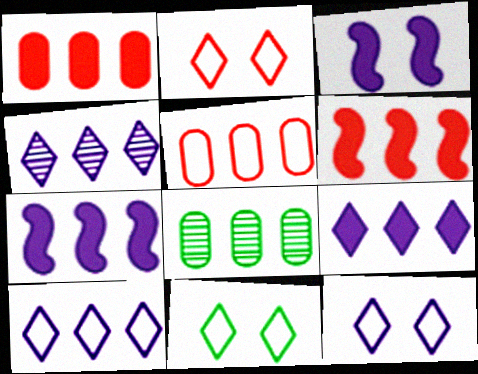[[2, 11, 12], 
[4, 9, 10], 
[6, 8, 10]]